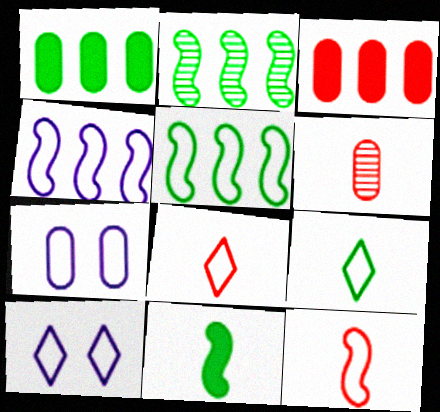[[1, 6, 7], 
[5, 7, 8]]